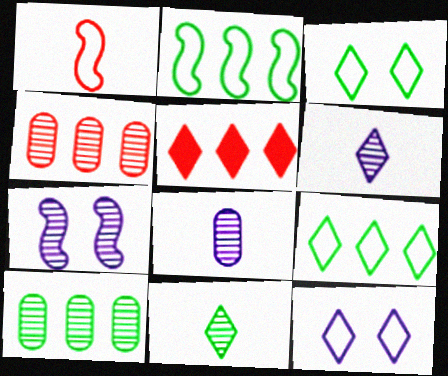[[3, 5, 6], 
[4, 7, 11], 
[5, 11, 12]]